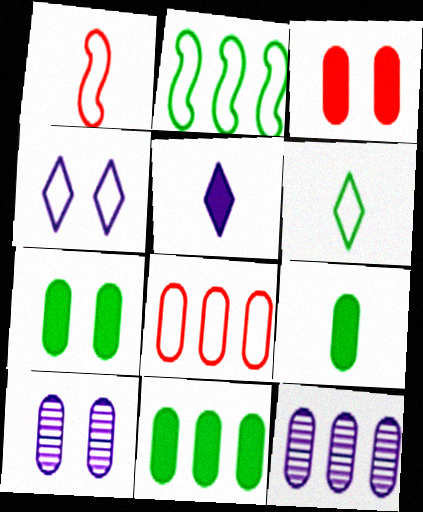[[7, 9, 11], 
[8, 9, 10], 
[8, 11, 12]]